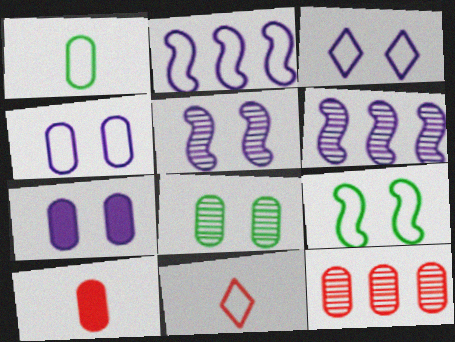[[1, 7, 12], 
[3, 5, 7]]